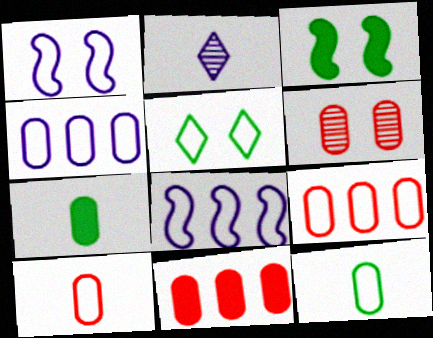[[2, 3, 9], 
[4, 6, 7], 
[5, 8, 10], 
[6, 10, 11]]